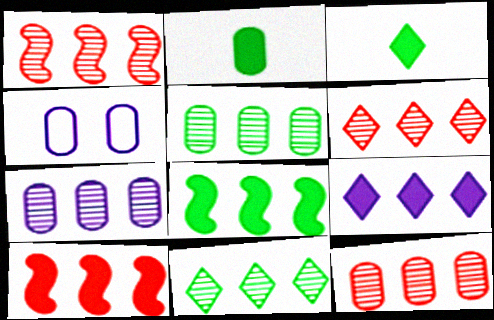[[1, 3, 4], 
[1, 6, 12], 
[1, 7, 11], 
[2, 4, 12], 
[5, 7, 12]]